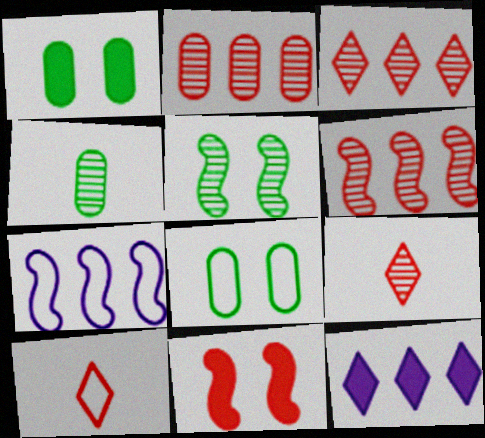[[1, 7, 9], 
[2, 3, 6], 
[2, 10, 11], 
[7, 8, 10]]